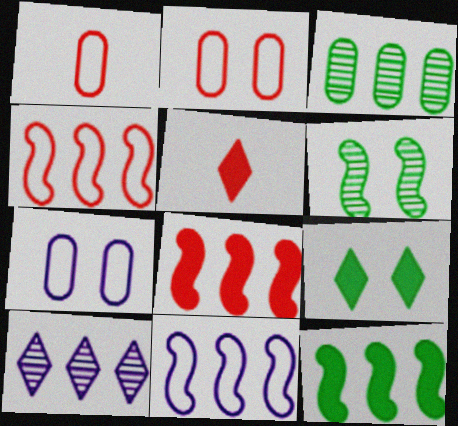[]